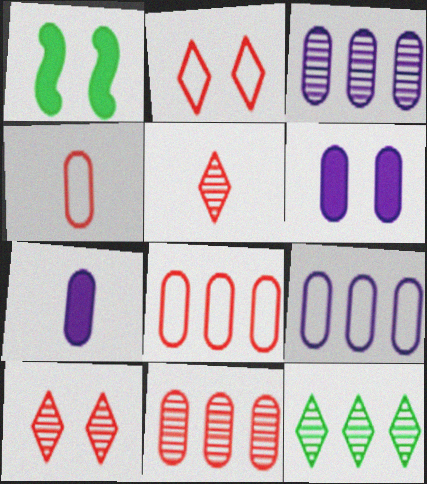[[1, 5, 9]]